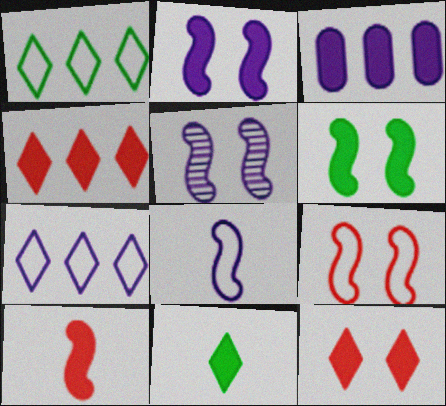[[5, 6, 9]]